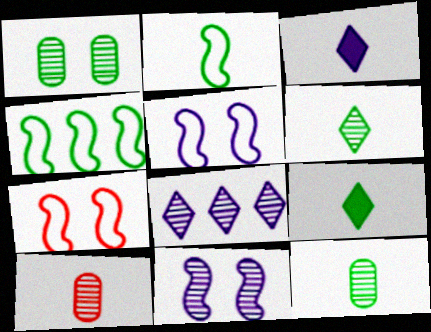[[1, 4, 9], 
[2, 3, 10], 
[2, 9, 12]]